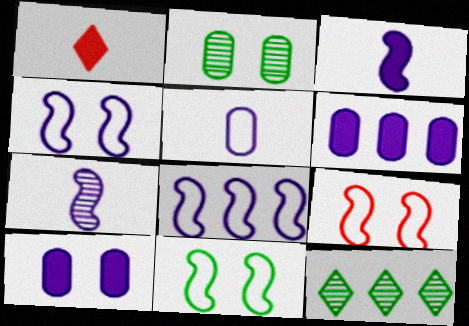[[1, 2, 8], 
[4, 9, 11]]